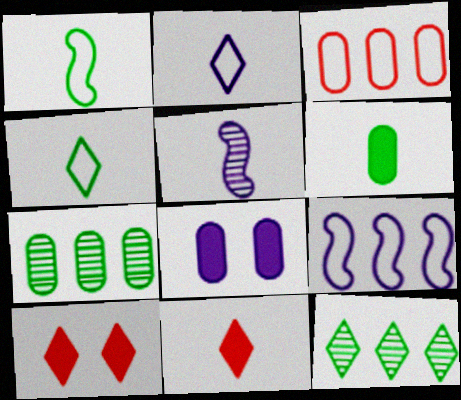[[2, 10, 12]]